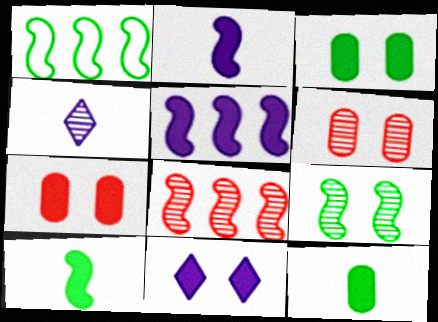[[1, 4, 7], 
[1, 5, 8], 
[1, 9, 10]]